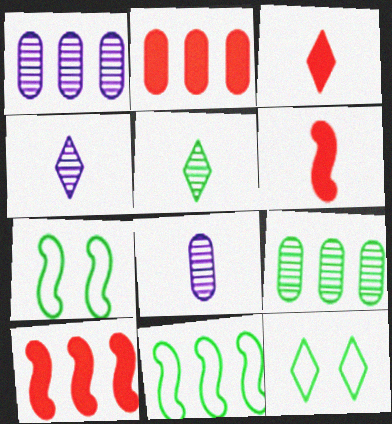[[1, 3, 7], 
[1, 6, 12], 
[2, 4, 7], 
[8, 10, 12]]